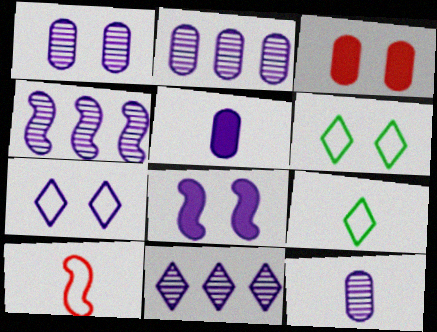[[1, 2, 12], 
[1, 7, 8], 
[2, 4, 11], 
[3, 4, 9], 
[4, 5, 7]]